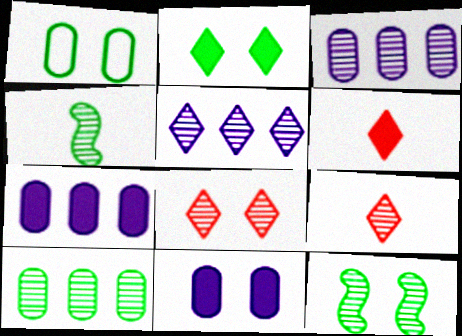[[1, 2, 12], 
[3, 4, 8], 
[3, 9, 12]]